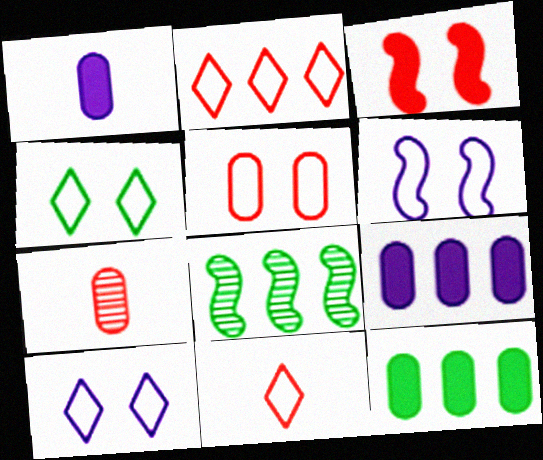[[2, 3, 7], 
[2, 8, 9], 
[4, 5, 6]]